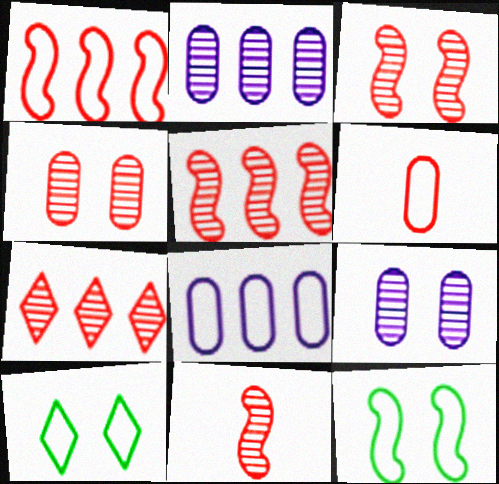[[3, 5, 11], 
[4, 7, 11]]